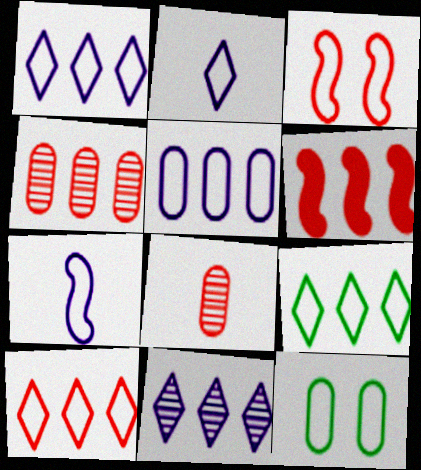[[1, 9, 10], 
[4, 6, 10], 
[7, 10, 12]]